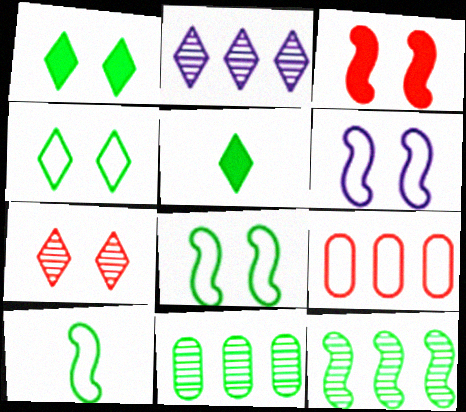[[1, 10, 11], 
[5, 8, 11]]